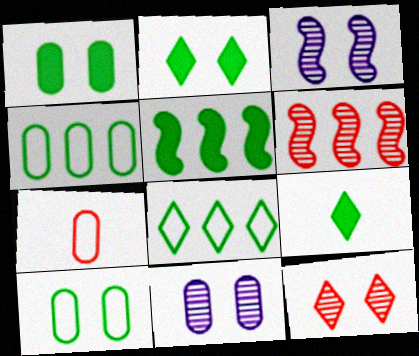[[1, 5, 9]]